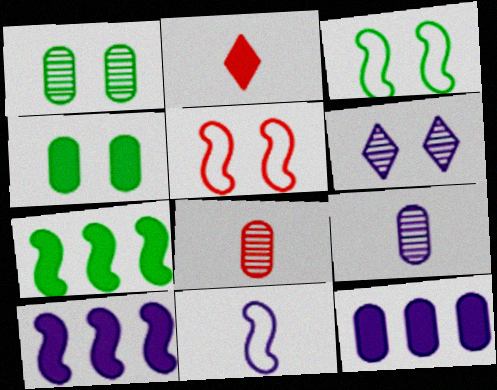[[2, 4, 10], 
[4, 5, 6], 
[6, 11, 12]]